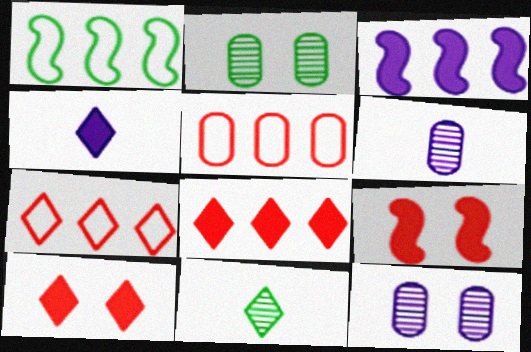[[1, 6, 10]]